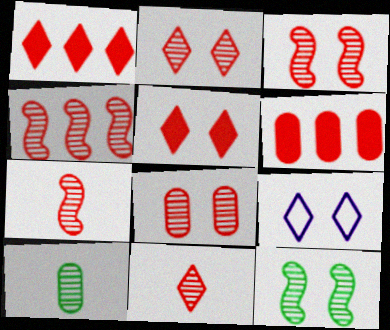[[2, 3, 8], 
[3, 4, 7], 
[4, 8, 11]]